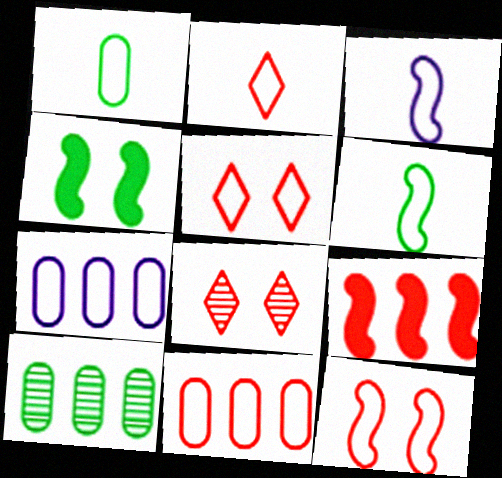[[1, 2, 3], 
[2, 11, 12], 
[5, 6, 7]]